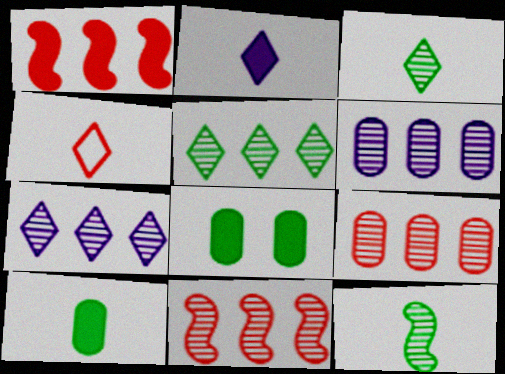[[1, 2, 8], 
[2, 3, 4], 
[5, 6, 11]]